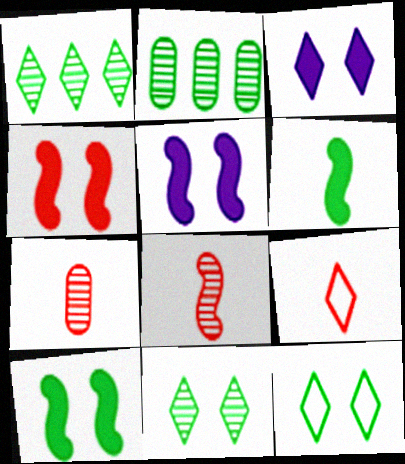[[1, 3, 9], 
[2, 5, 9], 
[2, 6, 12], 
[4, 5, 10]]